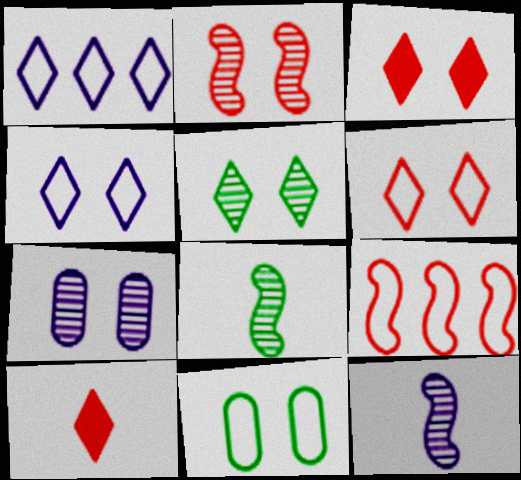[[1, 5, 10], 
[2, 5, 7], 
[3, 4, 5]]